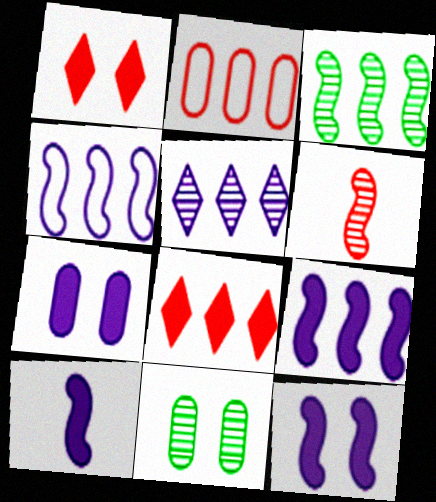[[1, 2, 6], 
[5, 6, 11], 
[9, 10, 12]]